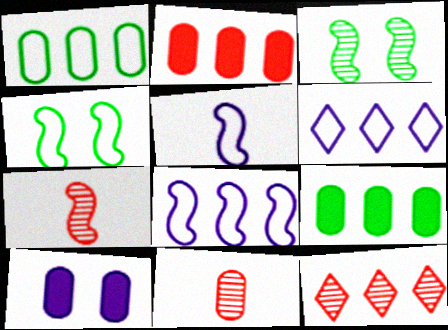[[1, 10, 11], 
[8, 9, 12]]